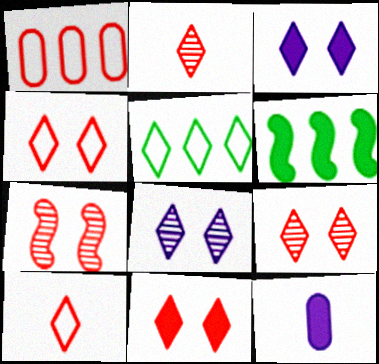[[2, 3, 5], 
[4, 9, 11], 
[5, 7, 12], 
[6, 11, 12]]